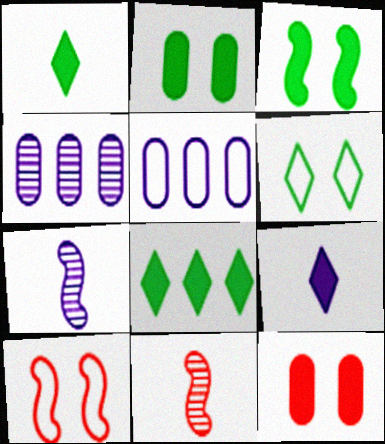[[1, 4, 10]]